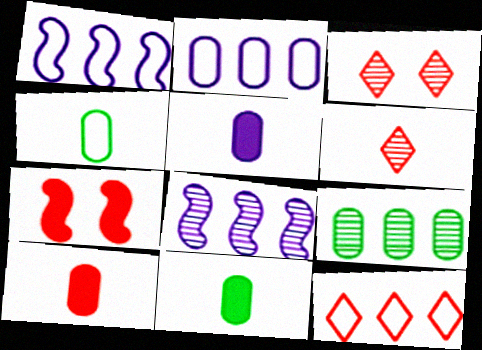[[1, 3, 11], 
[5, 10, 11]]